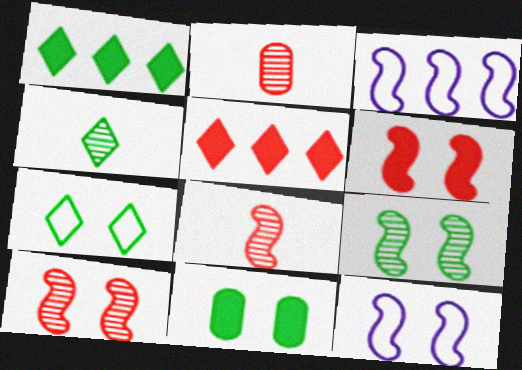[[1, 2, 12], 
[1, 4, 7], 
[6, 9, 12], 
[7, 9, 11]]